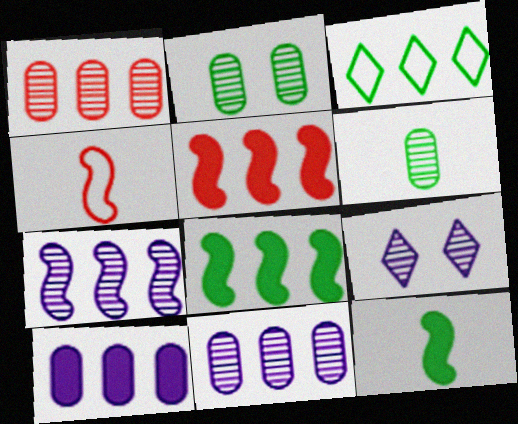[[2, 3, 12], 
[3, 5, 11]]